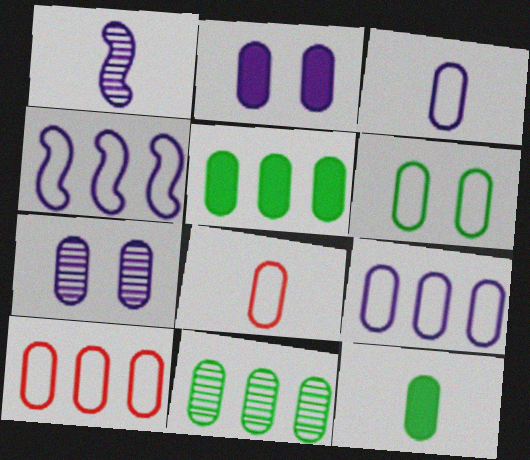[[2, 8, 11], 
[3, 6, 10], 
[5, 7, 8], 
[6, 8, 9], 
[6, 11, 12], 
[7, 10, 12]]